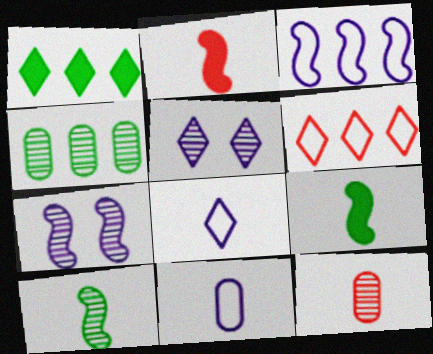[[8, 9, 12]]